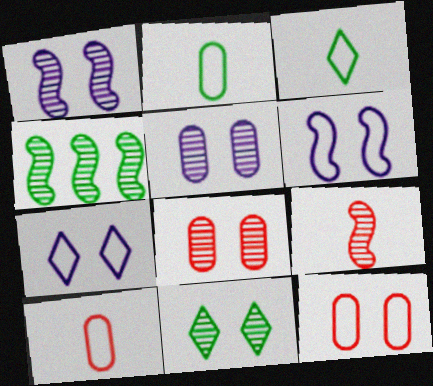[[1, 4, 9], 
[1, 8, 11]]